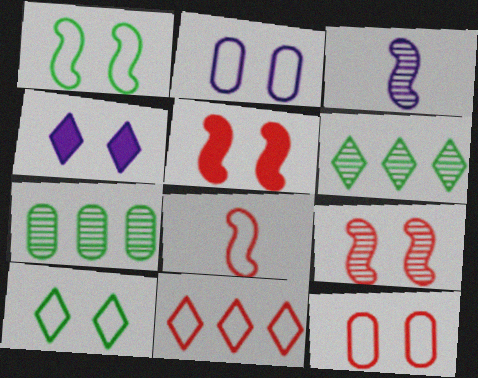[[4, 7, 8], 
[8, 11, 12]]